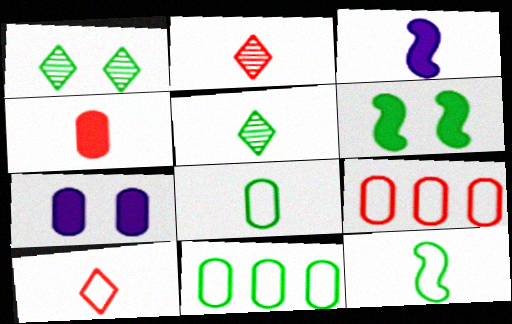[[1, 3, 9], 
[2, 3, 8], 
[5, 6, 11]]